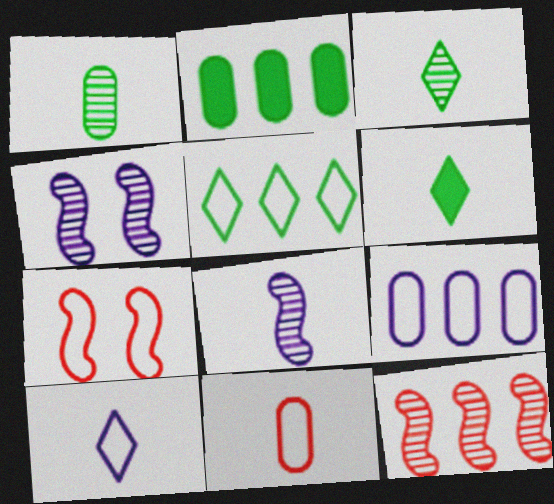[[6, 8, 11]]